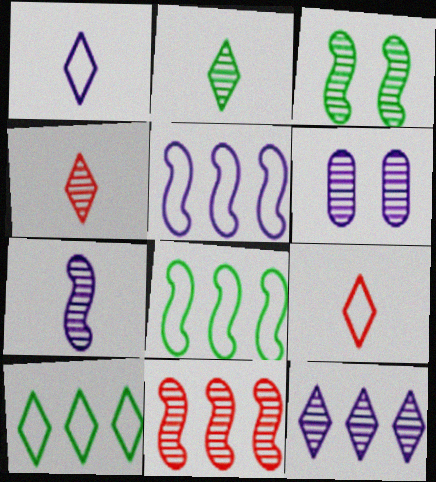[[2, 6, 11], 
[3, 7, 11], 
[6, 7, 12]]